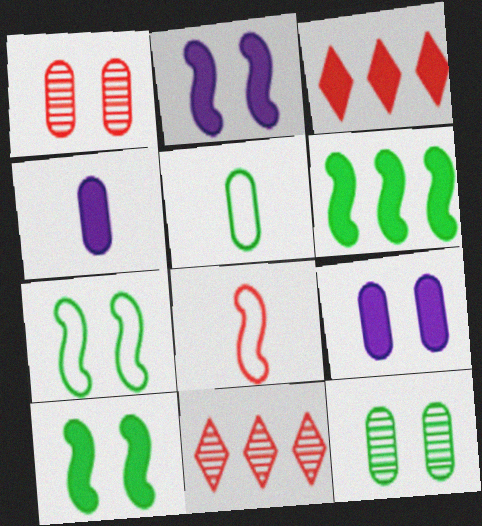[[1, 3, 8], 
[2, 5, 11], 
[3, 4, 10], 
[4, 7, 11]]